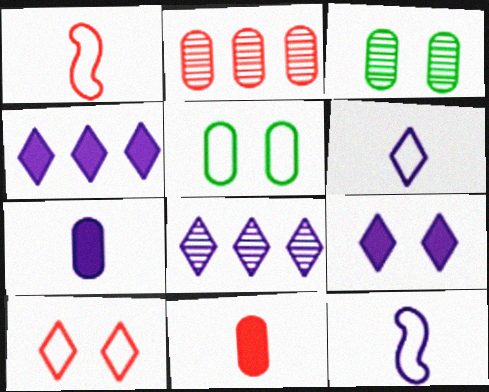[[1, 3, 4], 
[2, 5, 7], 
[6, 8, 9]]